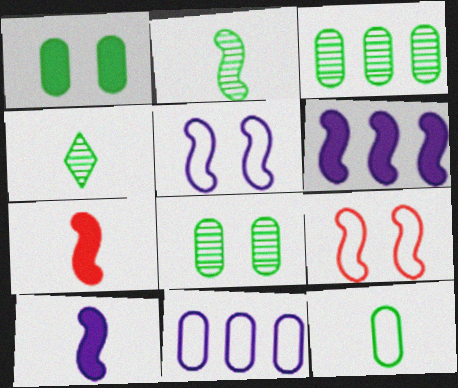[[1, 3, 12], 
[2, 6, 9]]